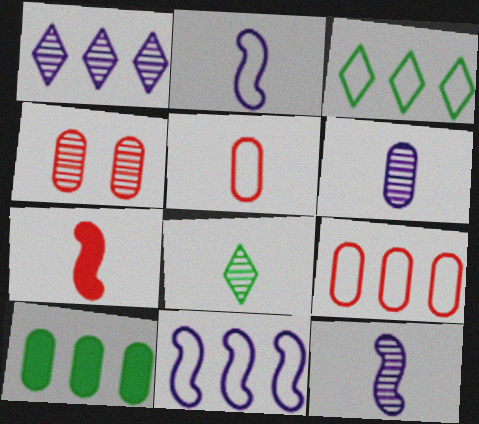[[3, 9, 11]]